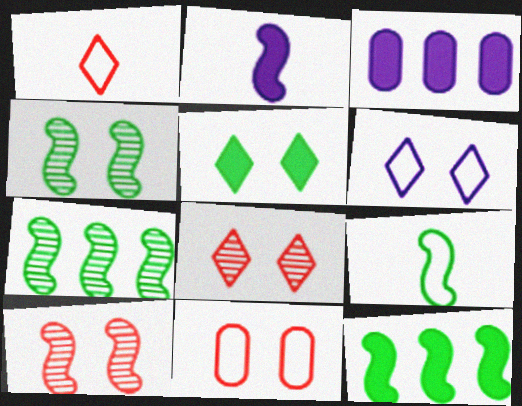[[1, 3, 4], 
[3, 8, 9], 
[4, 9, 12], 
[5, 6, 8]]